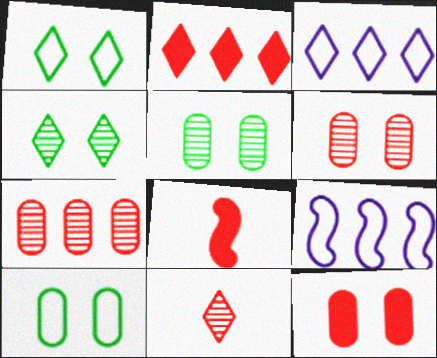[[2, 8, 12], 
[3, 5, 8]]